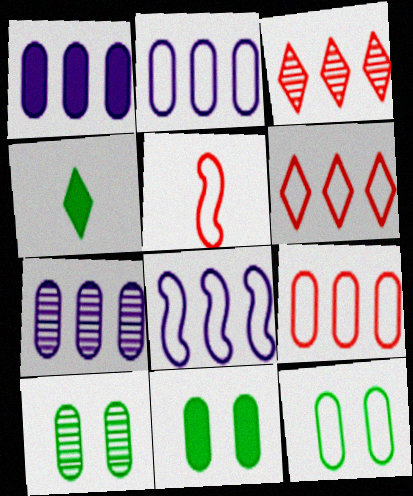[[1, 2, 7], 
[10, 11, 12]]